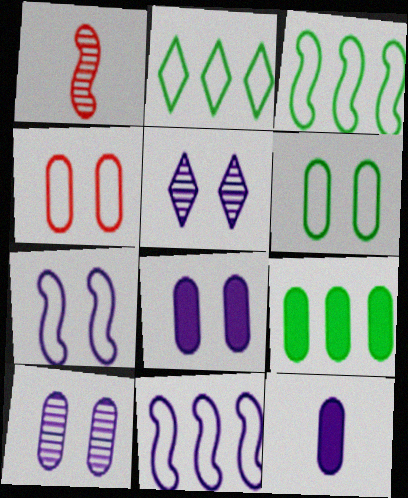[[1, 2, 8], 
[5, 7, 8], 
[5, 11, 12]]